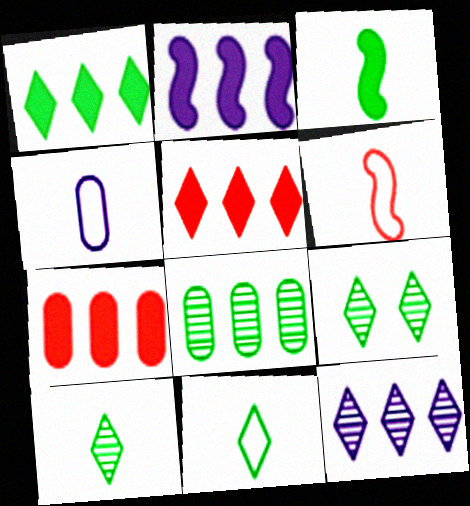[[1, 2, 7], 
[1, 9, 11], 
[4, 6, 11]]